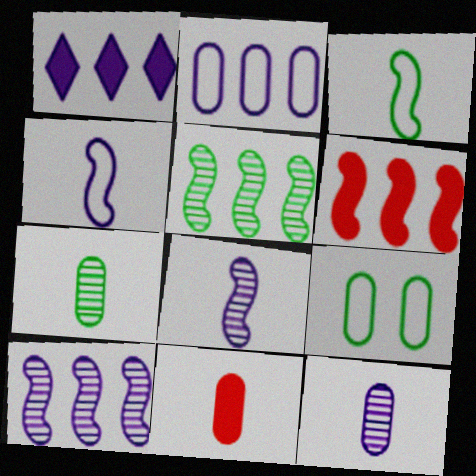[[1, 2, 10]]